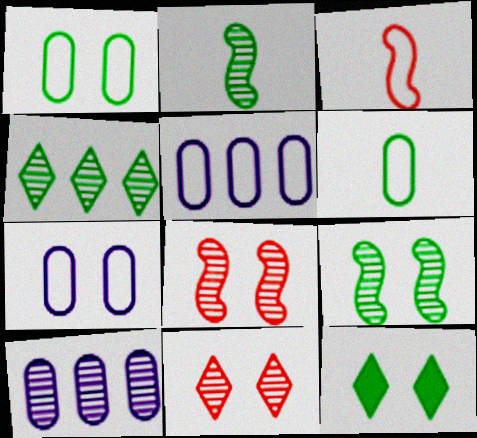[[1, 9, 12], 
[2, 10, 11], 
[3, 10, 12], 
[7, 8, 12]]